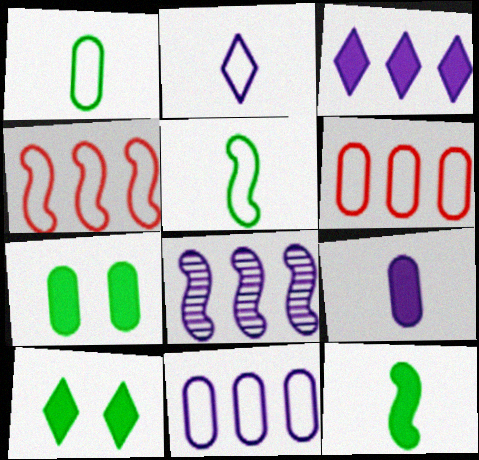[[3, 8, 11]]